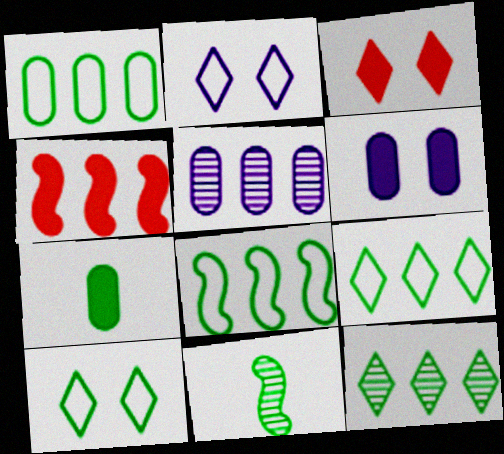[[1, 8, 9], 
[4, 5, 9]]